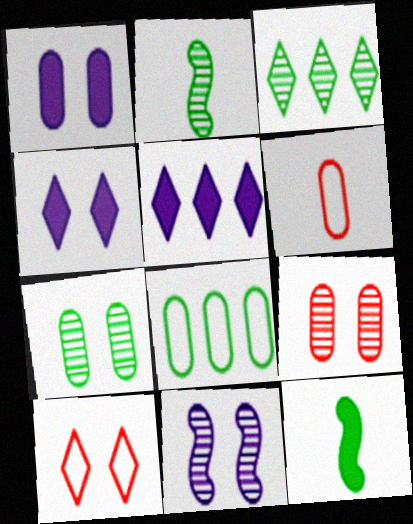[[2, 3, 7]]